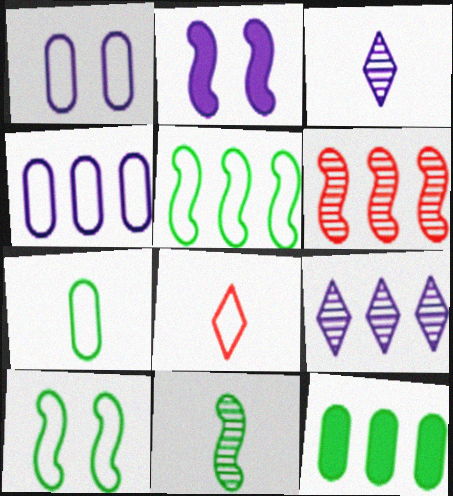[[1, 5, 8], 
[2, 3, 4], 
[4, 8, 10]]